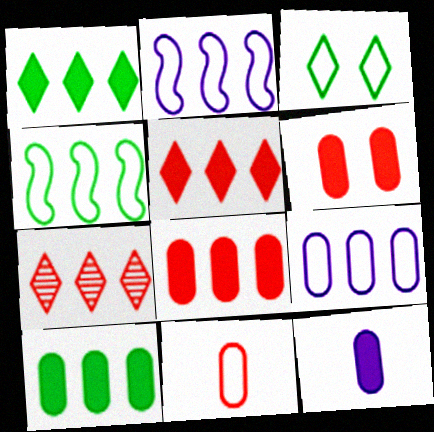[[2, 3, 11], 
[2, 7, 10], 
[6, 10, 12]]